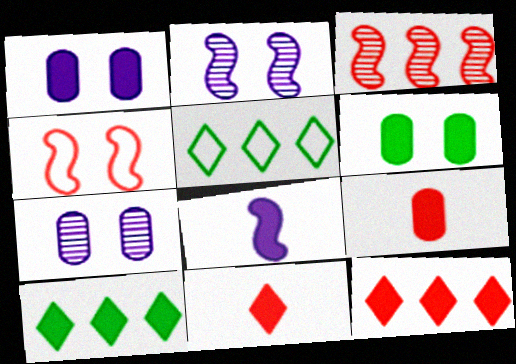[[2, 5, 9], 
[6, 8, 12]]